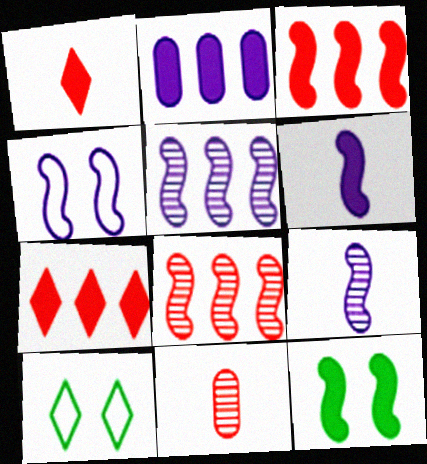[[1, 2, 12], 
[3, 6, 12], 
[4, 5, 6]]